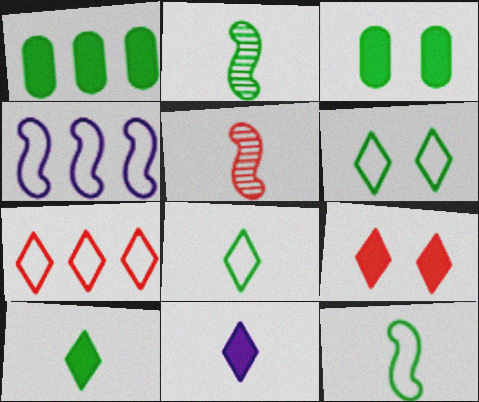[[1, 2, 6]]